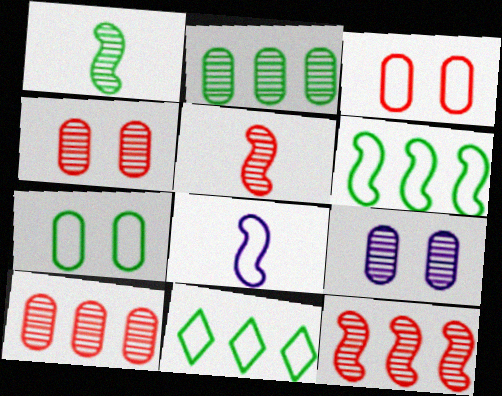[[3, 8, 11]]